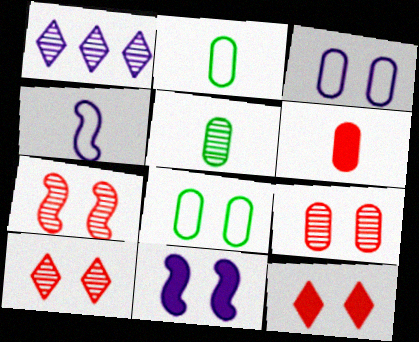[[1, 5, 7], 
[7, 9, 10], 
[8, 10, 11]]